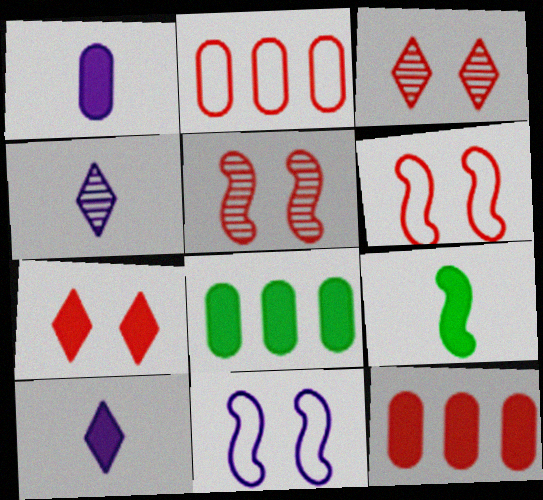[[4, 6, 8]]